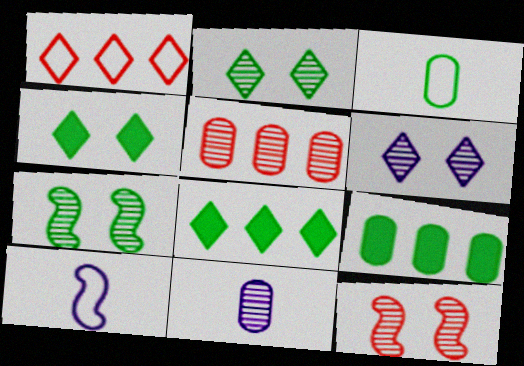[[3, 7, 8], 
[4, 5, 10]]